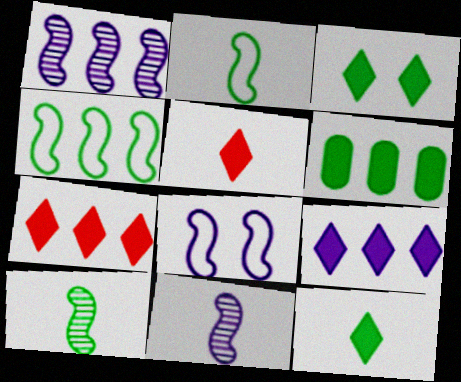[[3, 5, 9]]